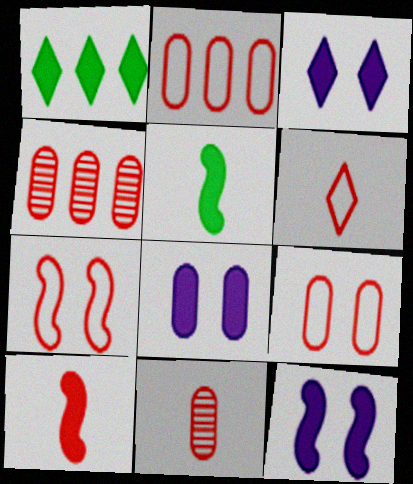[[1, 8, 10], 
[2, 6, 7], 
[3, 8, 12], 
[6, 10, 11]]